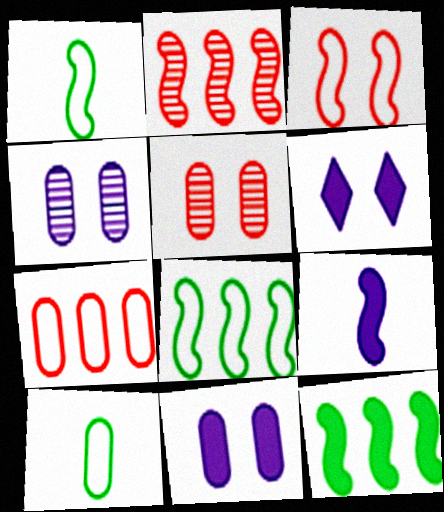[[2, 6, 10]]